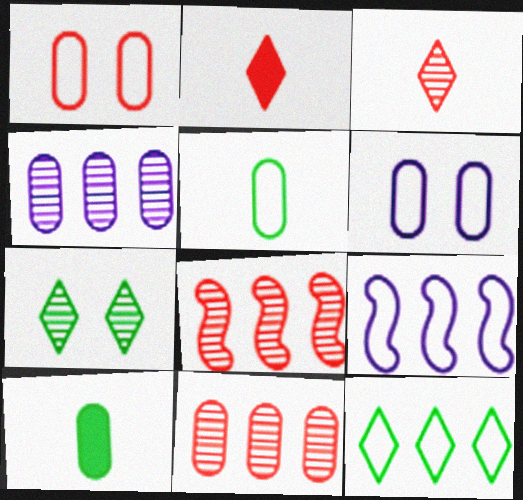[[1, 2, 8], 
[1, 4, 10], 
[6, 10, 11]]